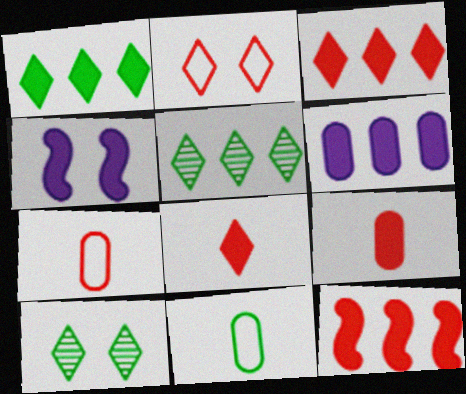[[1, 4, 9], 
[1, 6, 12], 
[4, 5, 7]]